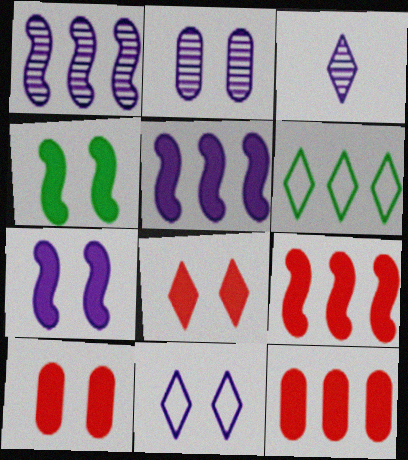[[1, 2, 3], 
[1, 6, 12], 
[2, 7, 11], 
[3, 6, 8]]